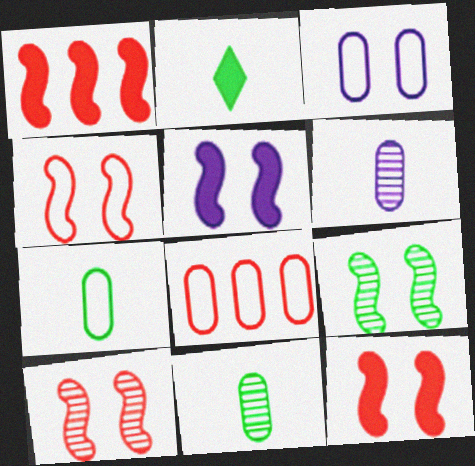[[3, 7, 8], 
[4, 5, 9], 
[4, 10, 12]]